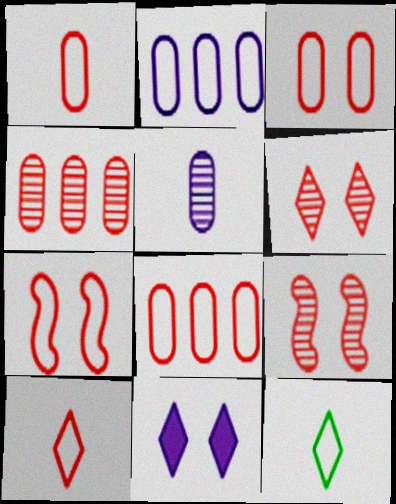[[1, 3, 8], 
[2, 7, 12], 
[7, 8, 10]]